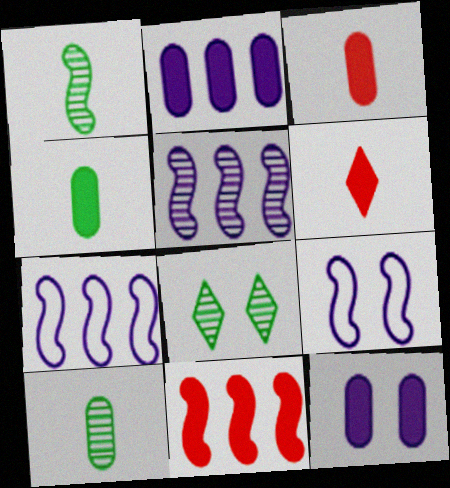[[1, 9, 11], 
[3, 7, 8]]